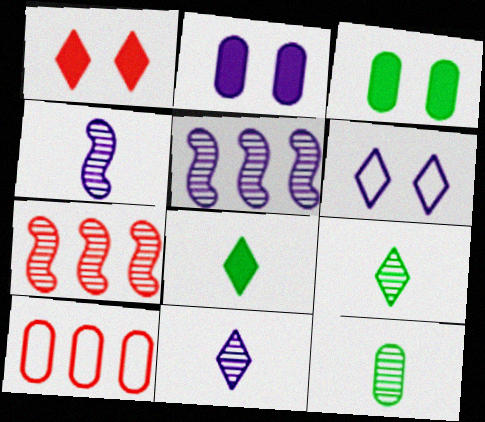[[2, 10, 12]]